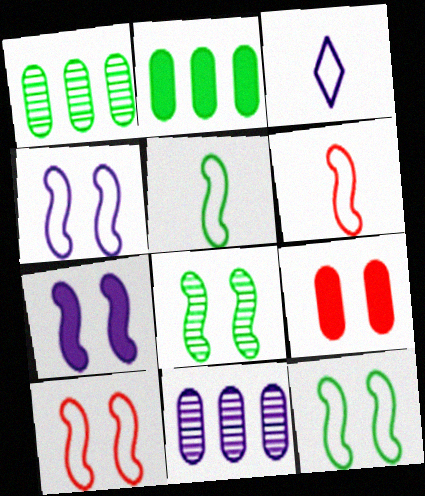[[3, 7, 11], 
[4, 10, 12], 
[7, 8, 10]]